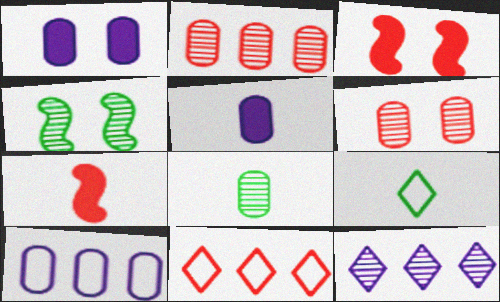[[4, 5, 11], 
[6, 7, 11]]